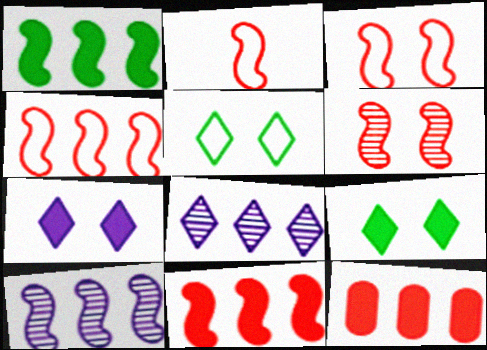[[1, 4, 10], 
[2, 3, 4], 
[2, 6, 11]]